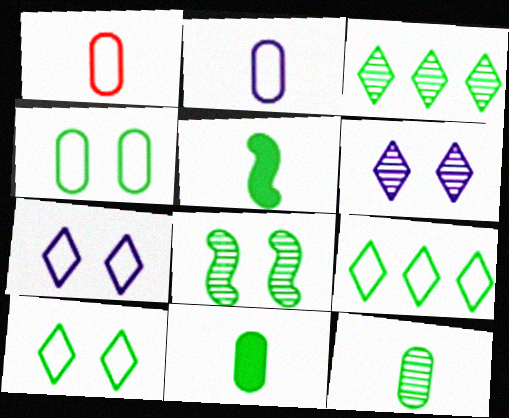[[3, 4, 5], 
[3, 8, 12], 
[8, 9, 11]]